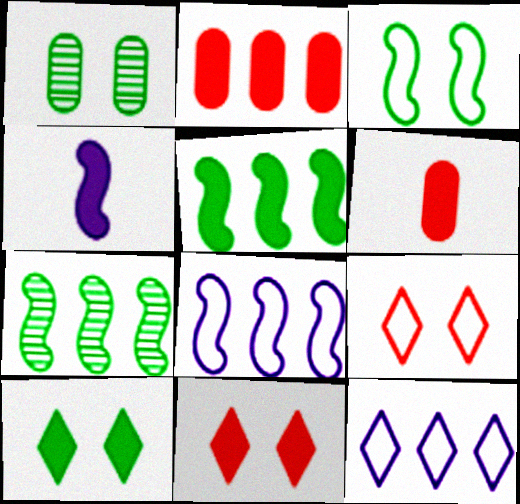[[1, 3, 10], 
[2, 4, 10], 
[2, 7, 12]]